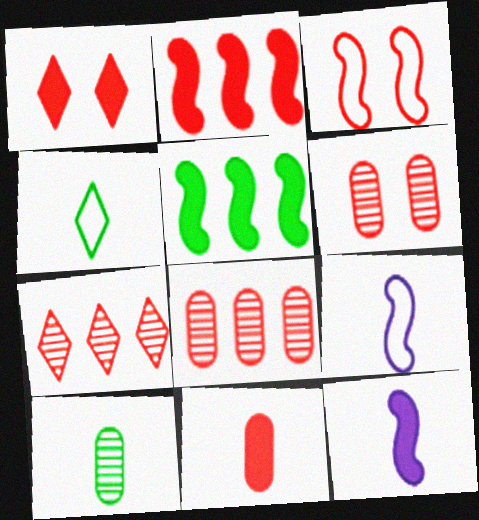[[1, 2, 11], 
[1, 3, 6], 
[3, 7, 11]]